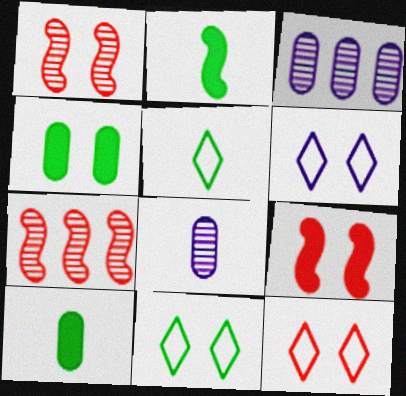[[1, 4, 6], 
[2, 3, 12], 
[3, 5, 9], 
[6, 7, 10], 
[6, 11, 12]]